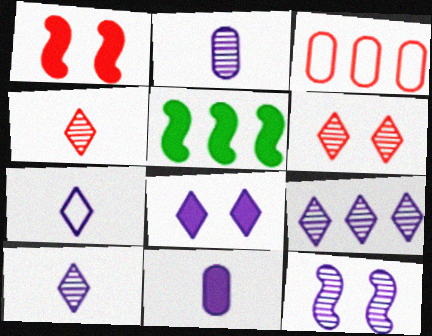[[1, 3, 4], 
[2, 9, 12], 
[3, 5, 9], 
[7, 8, 9]]